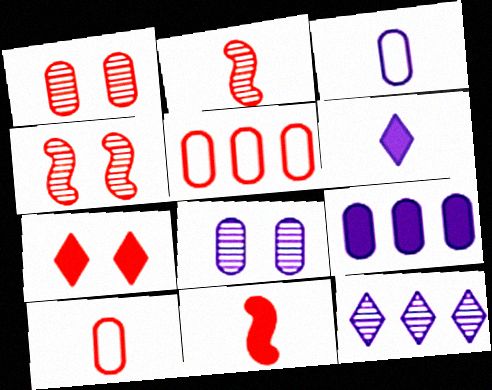[[2, 5, 7], 
[3, 8, 9]]